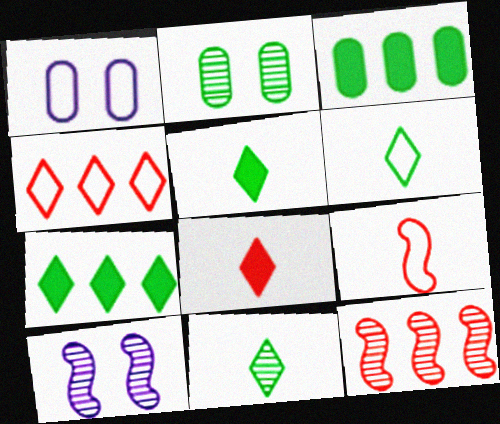[[1, 5, 12], 
[5, 6, 11]]